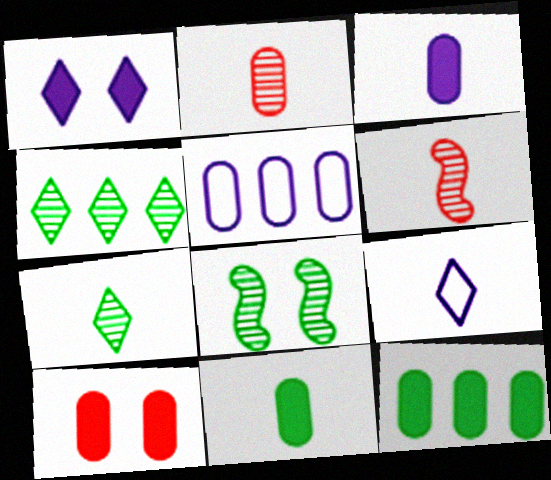[[3, 10, 12], 
[6, 9, 11]]